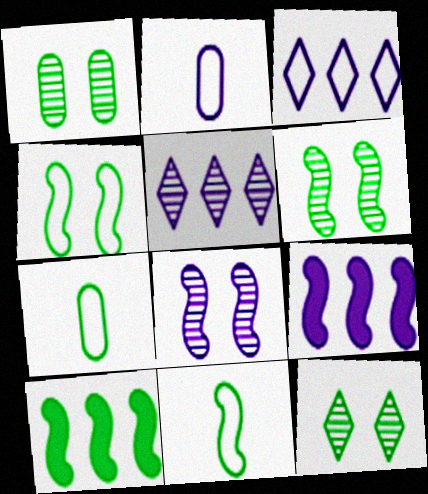[[1, 6, 12], 
[6, 10, 11], 
[7, 10, 12]]